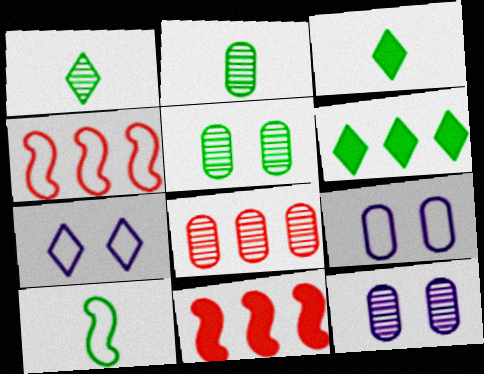[[1, 9, 11], 
[2, 3, 10], 
[2, 7, 11], 
[2, 8, 12], 
[3, 4, 12], 
[5, 6, 10]]